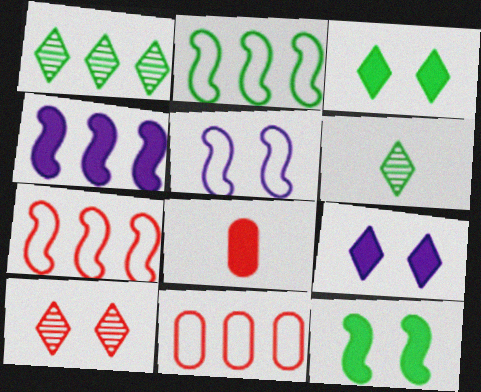[[1, 4, 11], 
[1, 5, 8], 
[3, 4, 8], 
[7, 8, 10]]